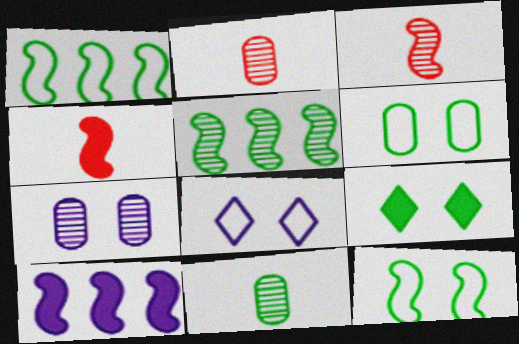[[1, 9, 11], 
[3, 10, 12]]